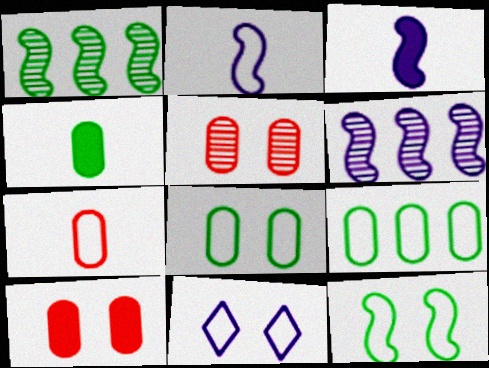[]